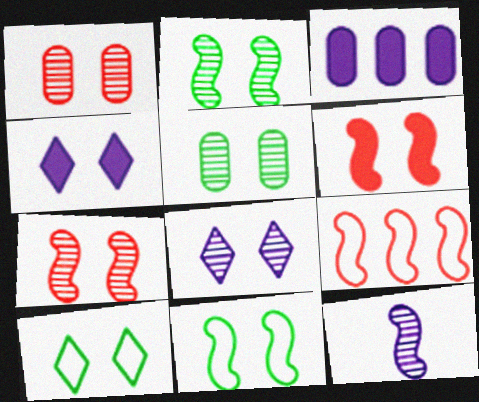[[1, 2, 8], 
[1, 4, 11], 
[5, 7, 8]]